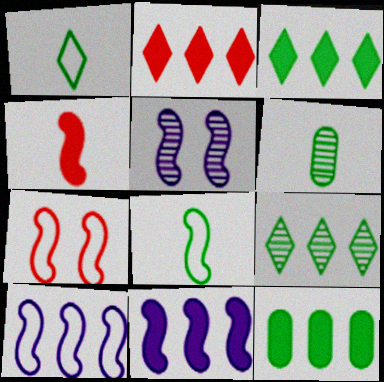[[2, 11, 12], 
[7, 8, 10]]